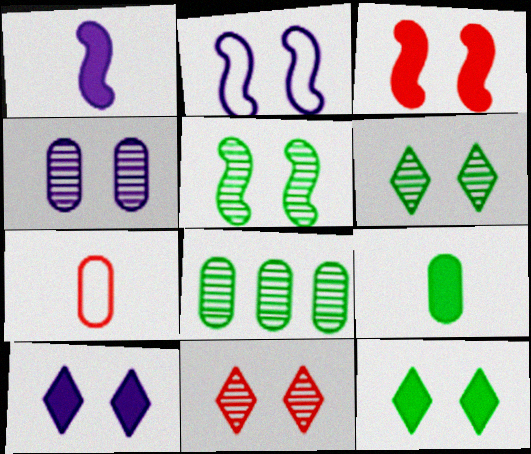[[2, 3, 5], 
[2, 4, 10], 
[4, 5, 11]]